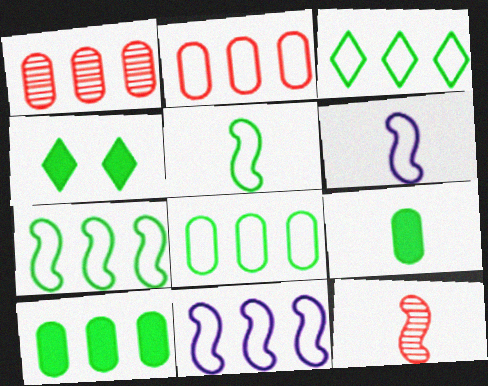[[1, 4, 6], 
[2, 3, 11], 
[3, 7, 8]]